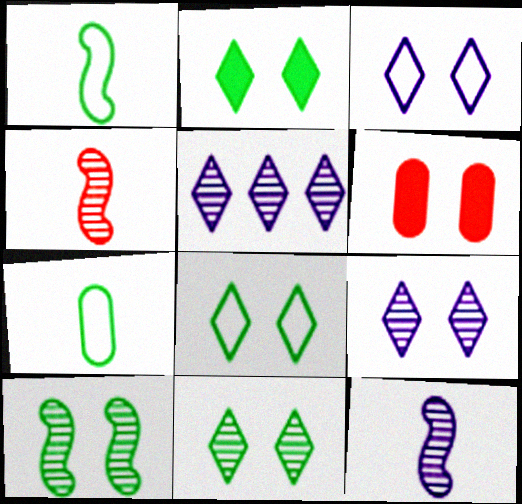[[1, 5, 6], 
[2, 8, 11], 
[3, 6, 10]]